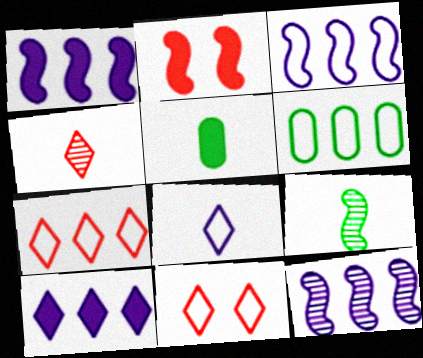[[1, 3, 12], 
[2, 3, 9], 
[2, 5, 10], 
[3, 6, 7], 
[5, 11, 12]]